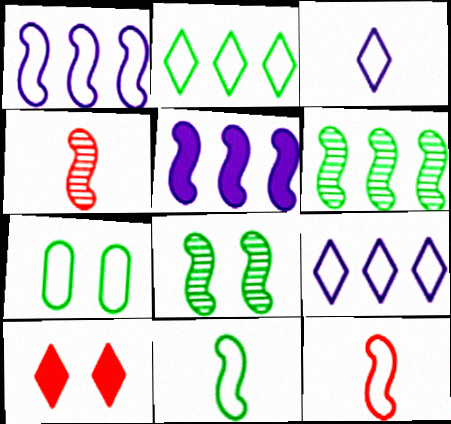[[2, 7, 11], 
[5, 8, 12], 
[7, 9, 12]]